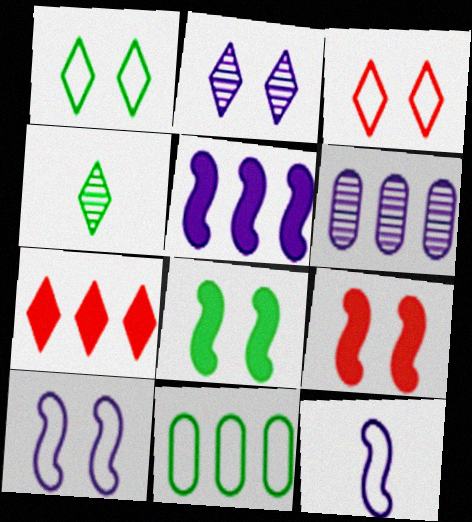[[3, 11, 12], 
[4, 8, 11]]